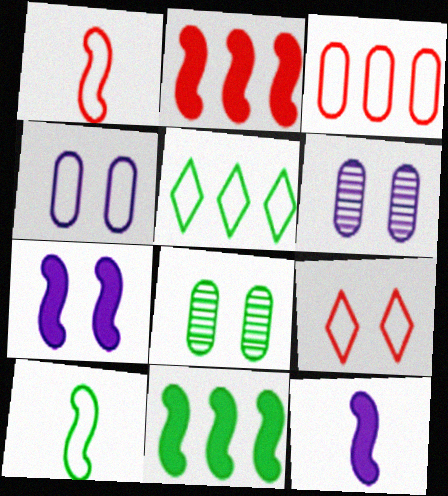[[1, 3, 9], 
[1, 4, 5], 
[7, 8, 9]]